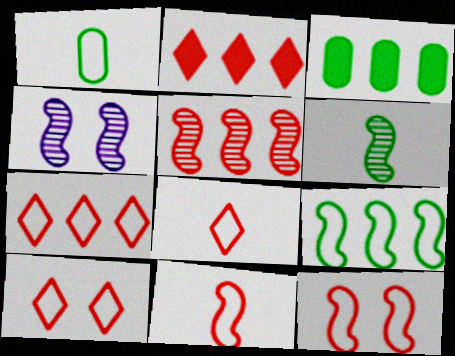[[1, 2, 4], 
[3, 4, 8], 
[4, 5, 6], 
[7, 8, 10]]